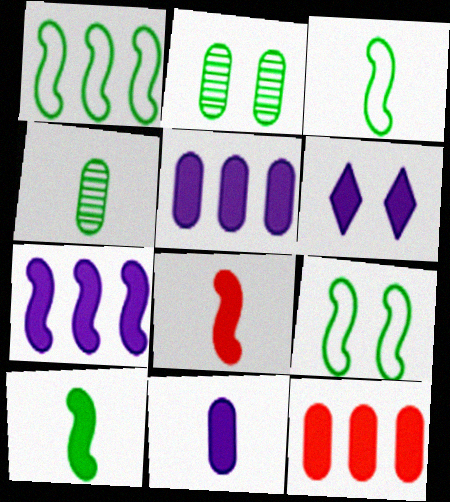[[1, 3, 9], 
[6, 7, 11], 
[6, 10, 12]]